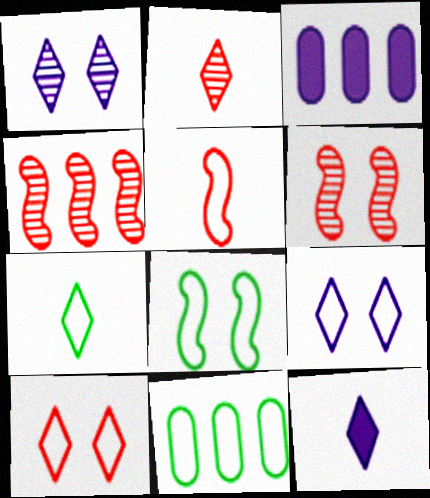[[2, 3, 8], 
[2, 7, 12], 
[3, 6, 7], 
[5, 9, 11], 
[6, 11, 12], 
[7, 8, 11]]